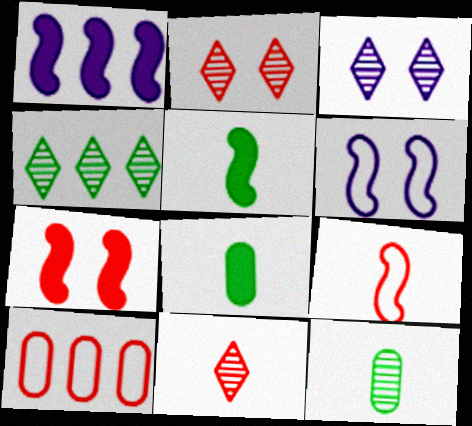[[1, 4, 10], 
[1, 5, 7], 
[3, 4, 11], 
[3, 5, 10], 
[7, 10, 11]]